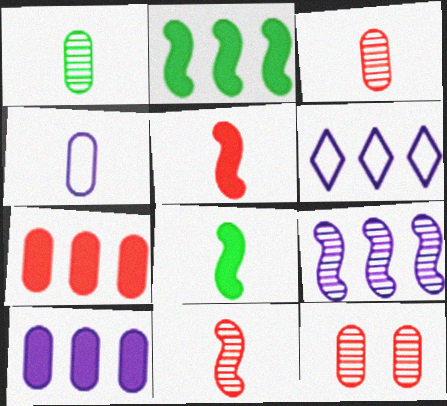[[6, 8, 12], 
[6, 9, 10]]